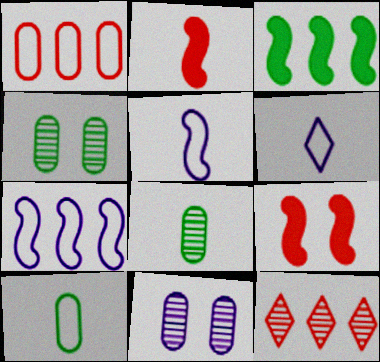[[2, 6, 8]]